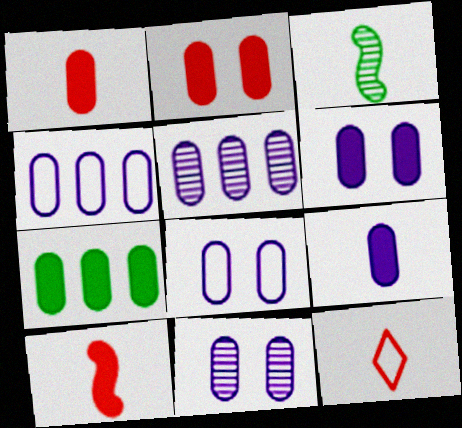[[1, 6, 7], 
[2, 7, 9], 
[3, 9, 12], 
[4, 9, 11], 
[5, 8, 9], 
[6, 8, 11]]